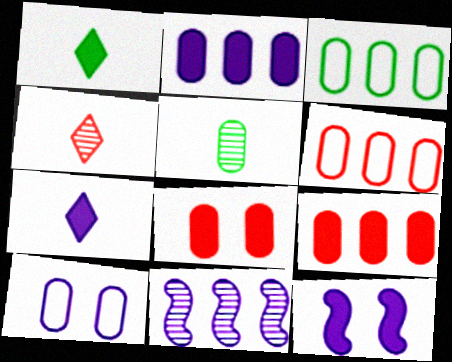[[1, 9, 12], 
[2, 7, 12], 
[3, 4, 12], 
[5, 9, 10], 
[7, 10, 11]]